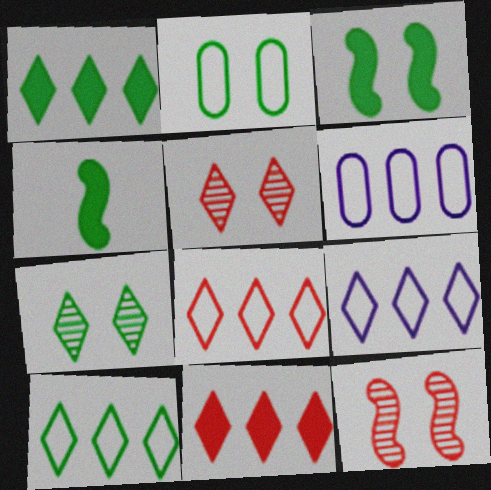[[2, 3, 7], 
[4, 5, 6], 
[8, 9, 10]]